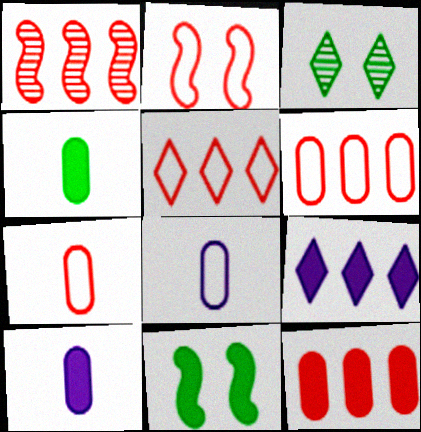[[1, 5, 12], 
[2, 5, 7]]